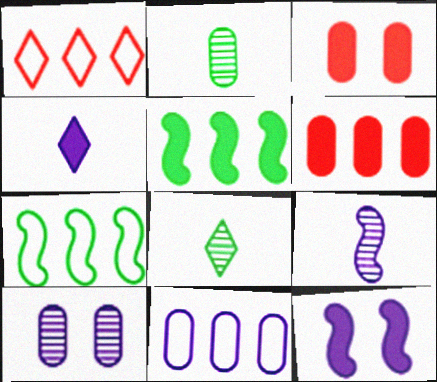[[1, 2, 12], 
[1, 7, 11], 
[2, 3, 11], 
[3, 4, 5]]